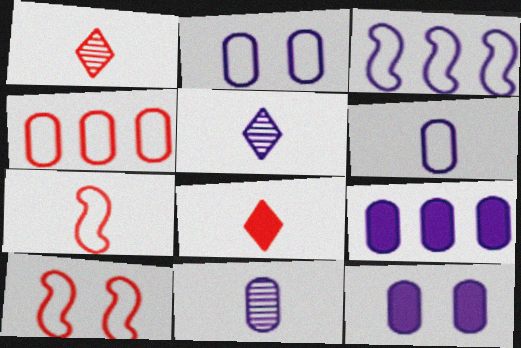[[2, 9, 11], 
[3, 5, 12]]